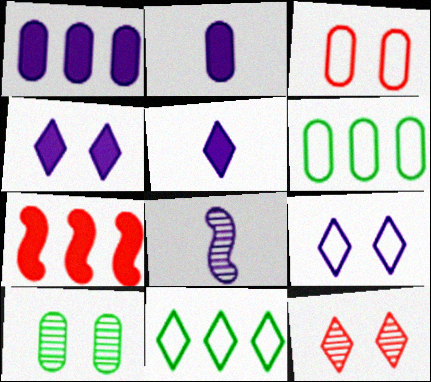[[1, 8, 9], 
[5, 11, 12]]